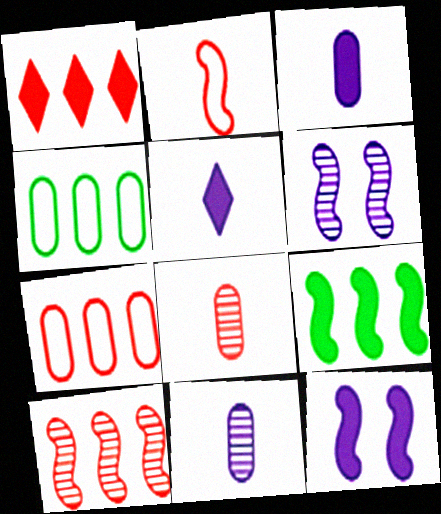[[1, 7, 10], 
[2, 6, 9]]